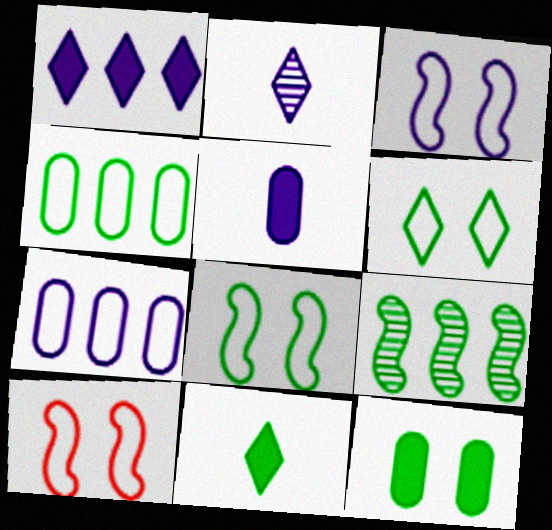[[3, 8, 10]]